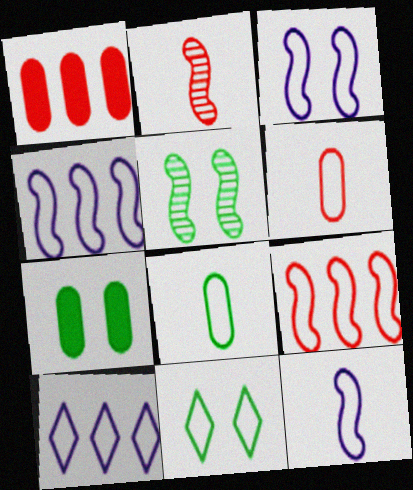[[2, 7, 10], 
[3, 4, 12], 
[4, 6, 11], 
[5, 7, 11]]